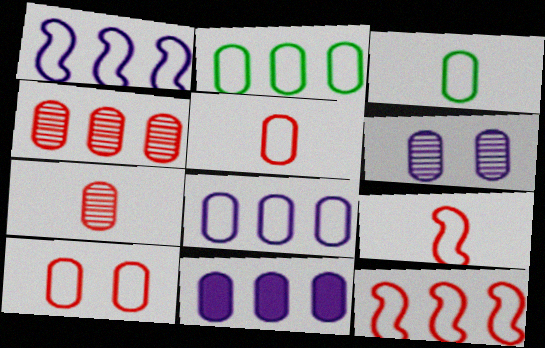[[2, 4, 11], 
[3, 8, 10]]